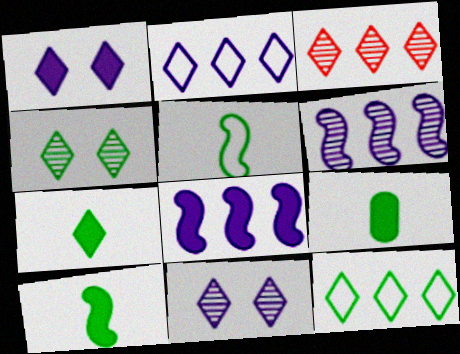[[4, 7, 12], 
[7, 9, 10]]